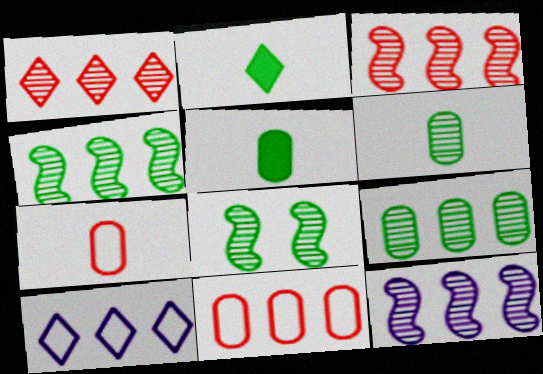[[1, 9, 12], 
[3, 4, 12]]